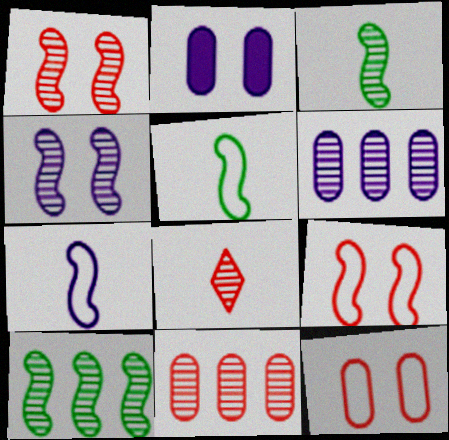[[1, 8, 11]]